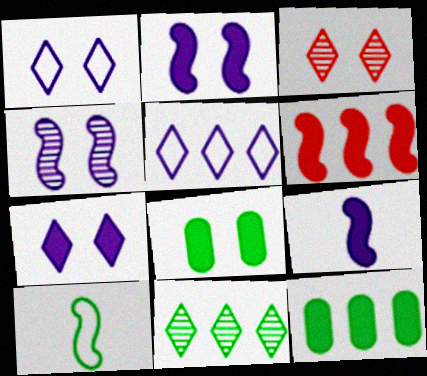[[4, 6, 10], 
[8, 10, 11]]